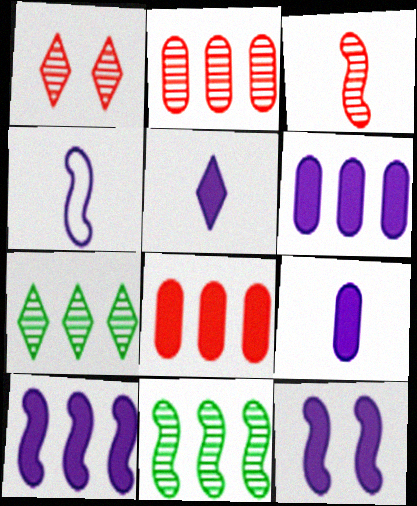[[1, 2, 3], 
[5, 6, 12]]